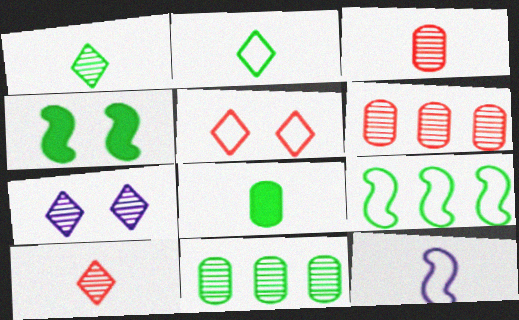[[2, 4, 11], 
[8, 10, 12]]